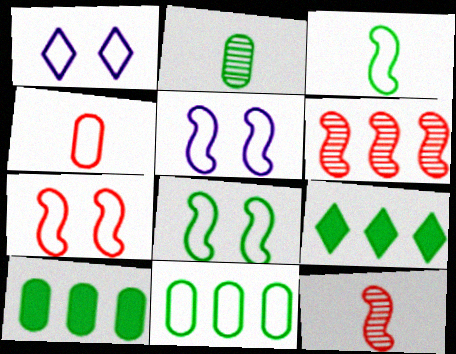[[1, 10, 12], 
[2, 8, 9], 
[5, 7, 8]]